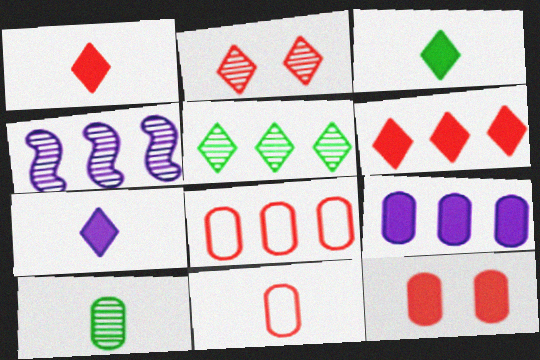[[1, 3, 7], 
[2, 4, 10]]